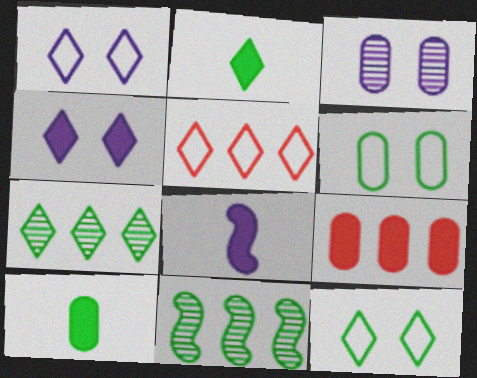[[2, 6, 11], 
[2, 7, 12], 
[10, 11, 12]]